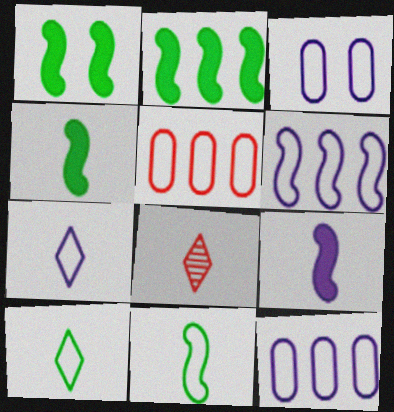[[1, 2, 4], 
[1, 8, 12], 
[2, 3, 8], 
[3, 6, 7]]